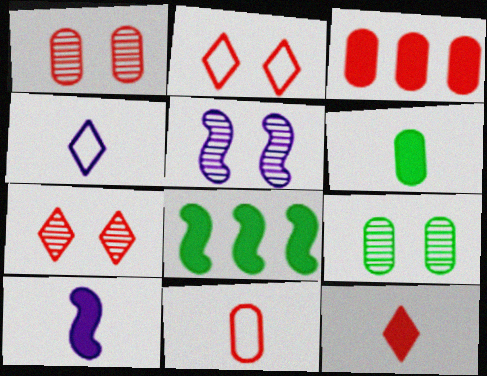[[1, 3, 11], 
[1, 4, 8], 
[5, 7, 9], 
[6, 10, 12]]